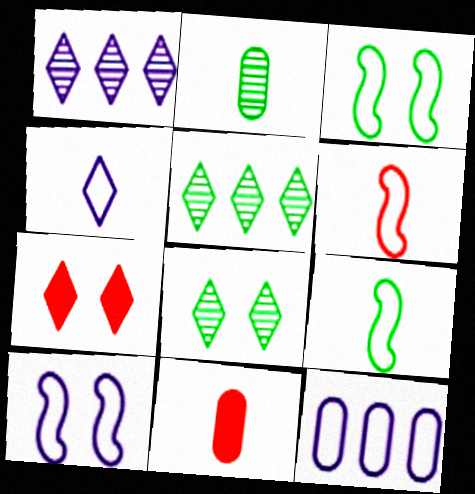[[1, 3, 11], 
[4, 5, 7], 
[4, 10, 12], 
[5, 10, 11]]